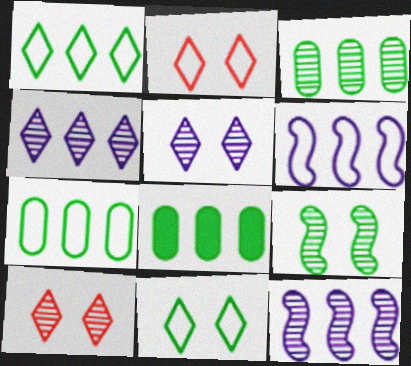[[3, 7, 8]]